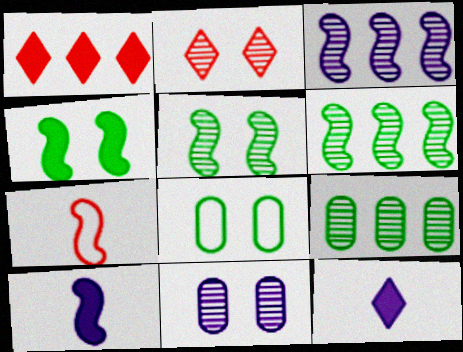[[2, 5, 11], 
[3, 4, 7]]